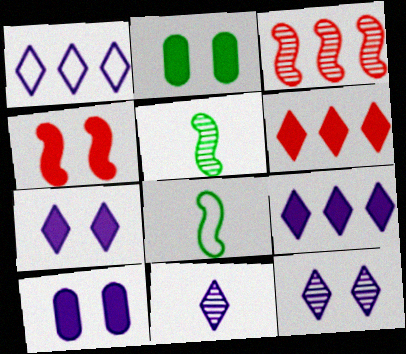[[1, 7, 11], 
[2, 4, 7]]